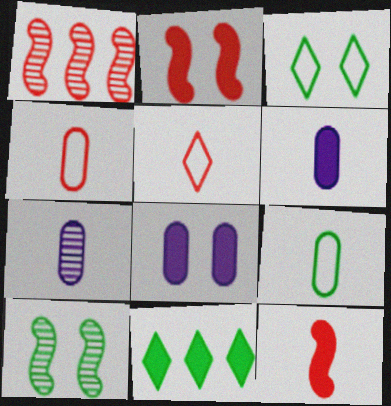[[1, 3, 6], 
[2, 6, 11], 
[8, 11, 12], 
[9, 10, 11]]